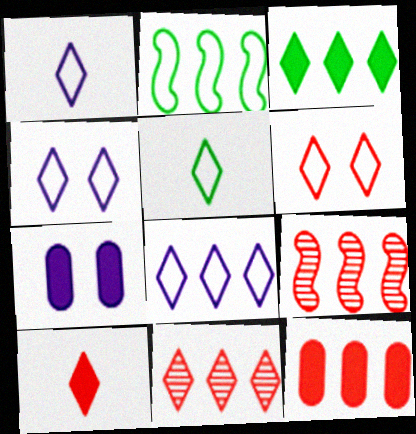[[1, 4, 8], 
[3, 8, 11], 
[5, 6, 8], 
[5, 7, 9], 
[6, 10, 11]]